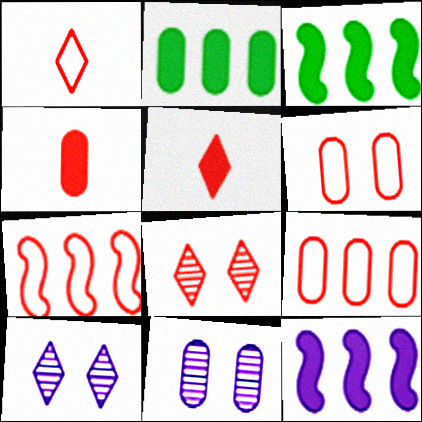[[1, 3, 11], 
[1, 6, 7], 
[4, 7, 8]]